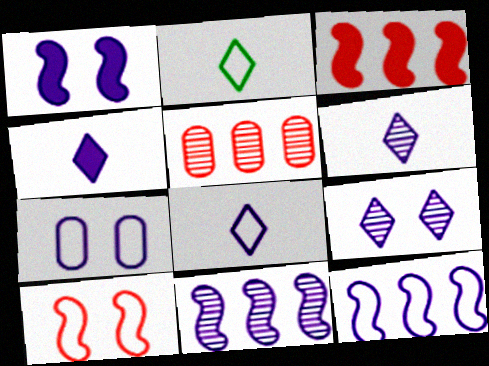[[1, 2, 5], 
[1, 7, 9], 
[4, 6, 8], 
[4, 7, 11], 
[7, 8, 12]]